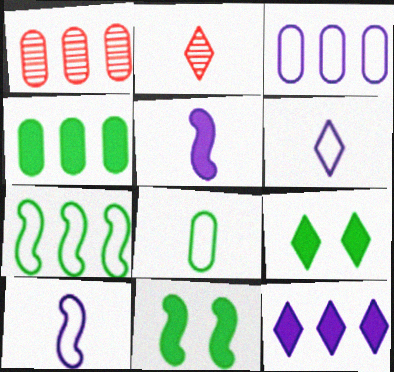[[1, 3, 4], 
[1, 6, 11], 
[1, 7, 12], 
[1, 9, 10], 
[2, 3, 11], 
[2, 5, 8]]